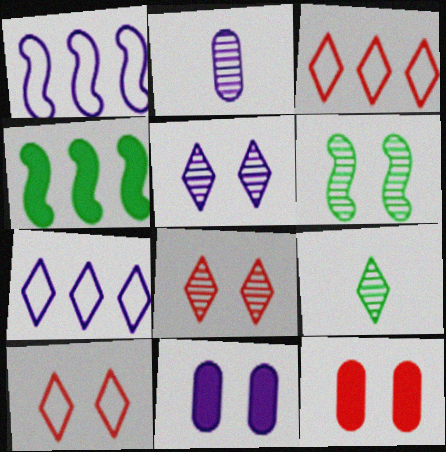[[1, 9, 12], 
[2, 4, 10], 
[6, 10, 11]]